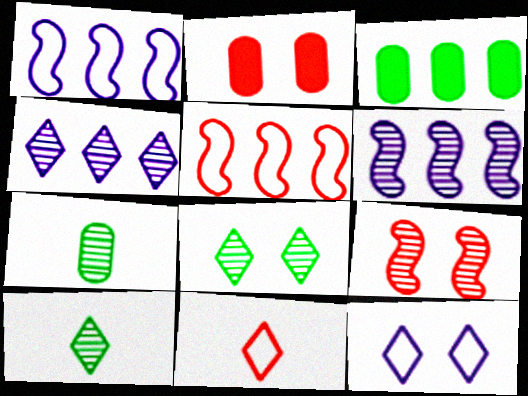[[1, 2, 10], 
[3, 4, 5], 
[4, 7, 9]]